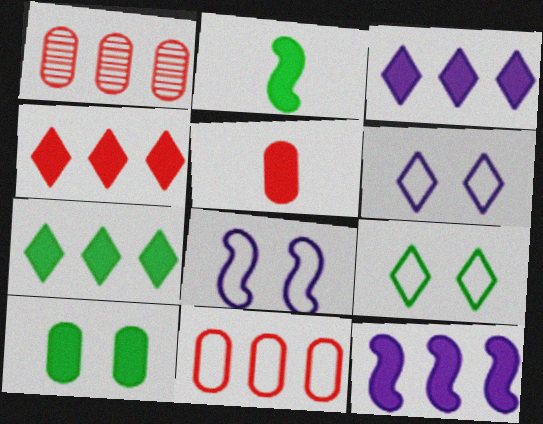[[1, 2, 6], 
[2, 7, 10], 
[3, 4, 7]]